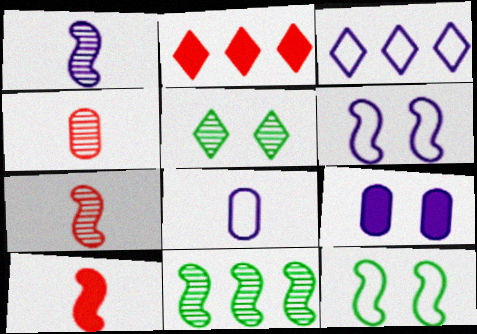[[1, 3, 9], 
[3, 6, 8], 
[6, 10, 11]]